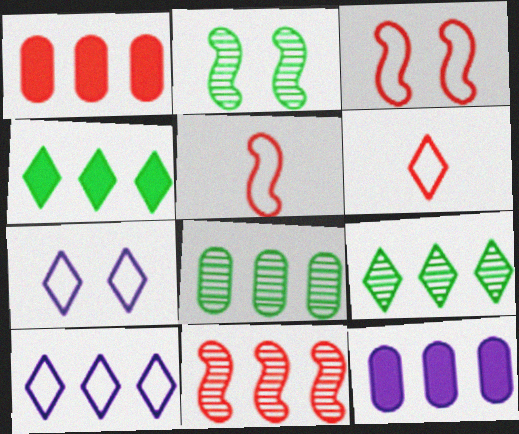[[2, 6, 12]]